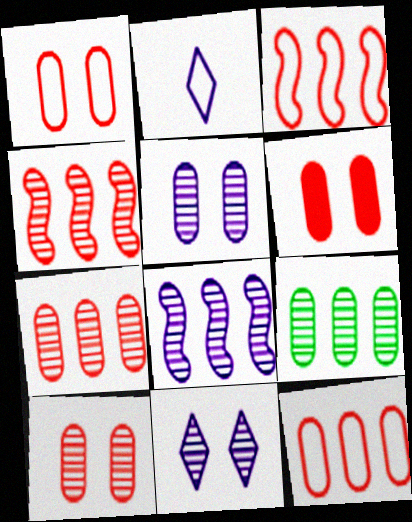[[1, 6, 10]]